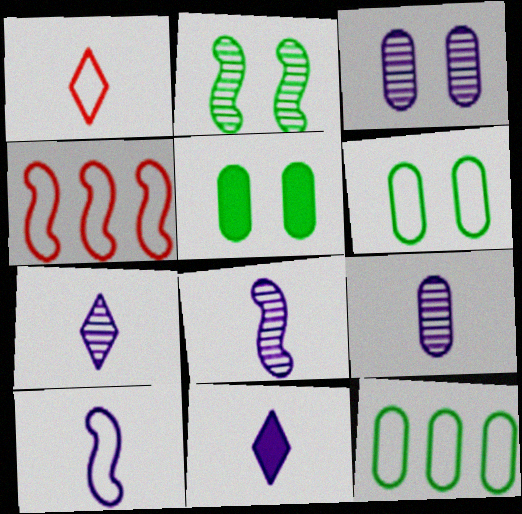[[4, 5, 7], 
[7, 8, 9], 
[9, 10, 11]]